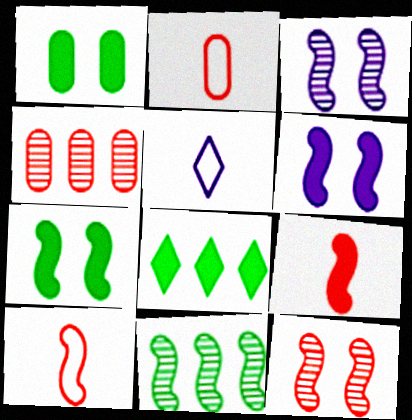[[2, 3, 8], 
[4, 5, 7], 
[6, 10, 11]]